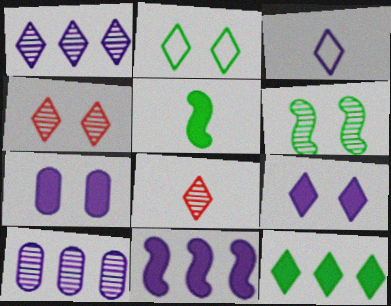[[1, 3, 9], 
[2, 4, 9], 
[3, 4, 12], 
[6, 8, 10]]